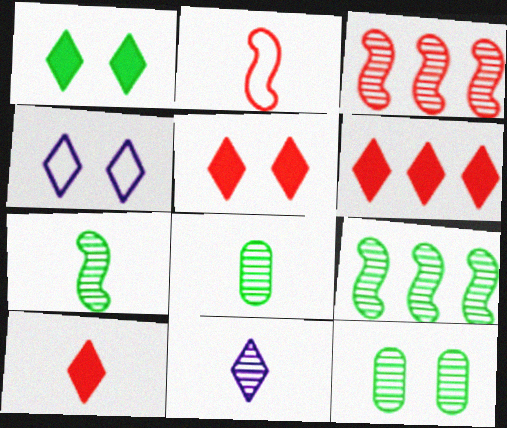[[3, 11, 12], 
[5, 6, 10]]